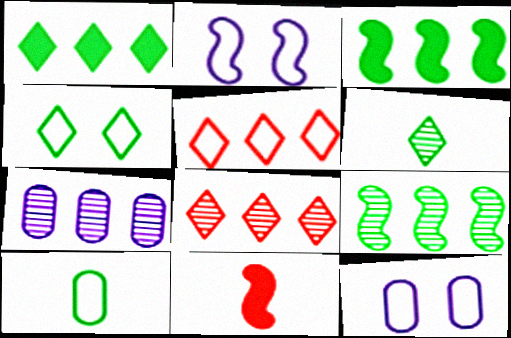[[1, 4, 6], 
[2, 5, 10], 
[2, 9, 11], 
[3, 5, 7], 
[4, 7, 11], 
[7, 8, 9]]